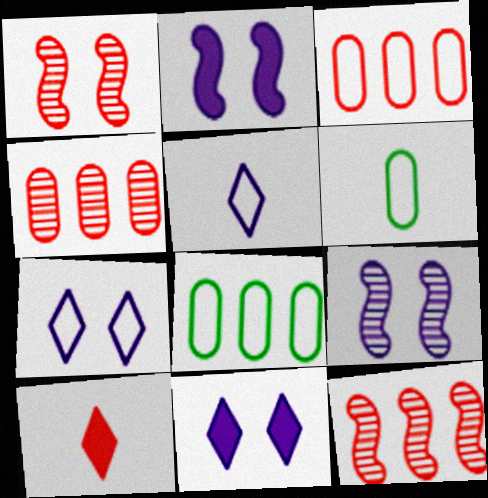[[1, 3, 10], 
[6, 11, 12], 
[8, 9, 10]]